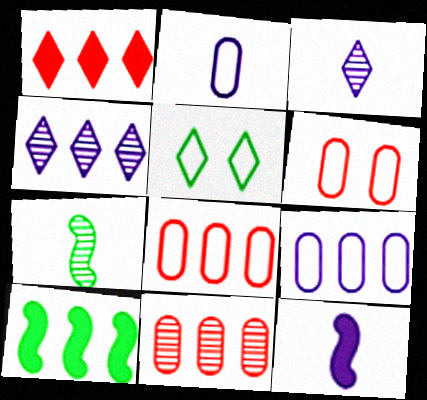[[1, 3, 5], 
[2, 3, 12], 
[3, 6, 10], 
[4, 8, 10], 
[5, 11, 12]]